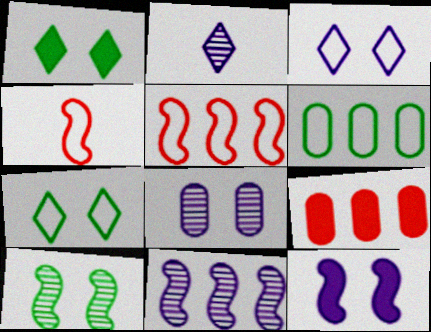[[2, 8, 11], 
[3, 4, 6], 
[3, 8, 12]]